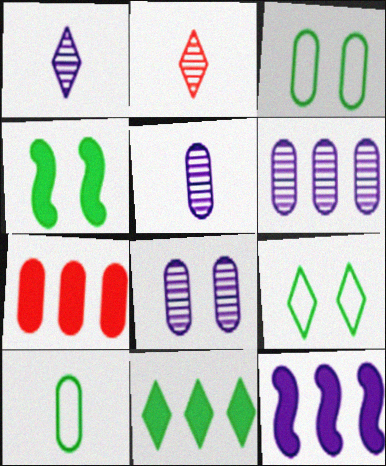[[2, 3, 12], 
[3, 5, 7], 
[5, 6, 8], 
[7, 8, 10], 
[7, 11, 12]]